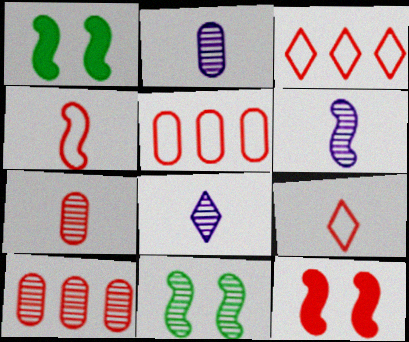[[1, 2, 3], 
[1, 5, 8], 
[2, 6, 8], 
[3, 7, 12], 
[8, 10, 11], 
[9, 10, 12]]